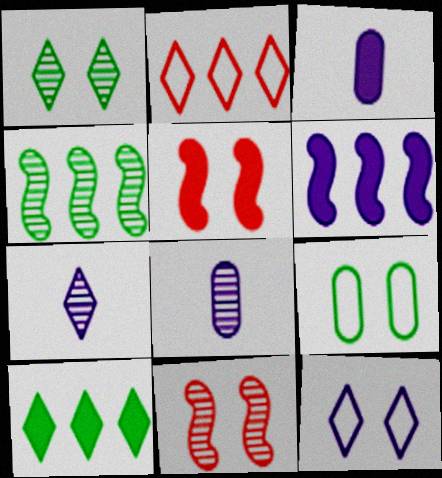[[3, 5, 10], 
[6, 8, 12]]